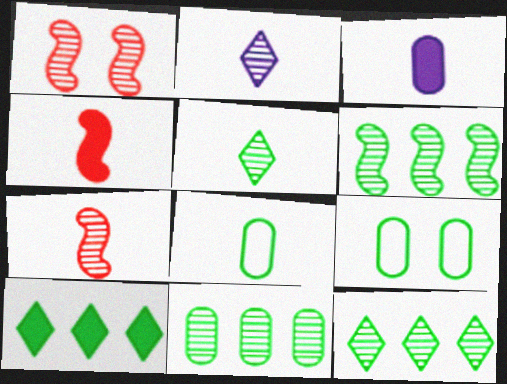[[1, 2, 11], 
[2, 4, 8], 
[6, 11, 12]]